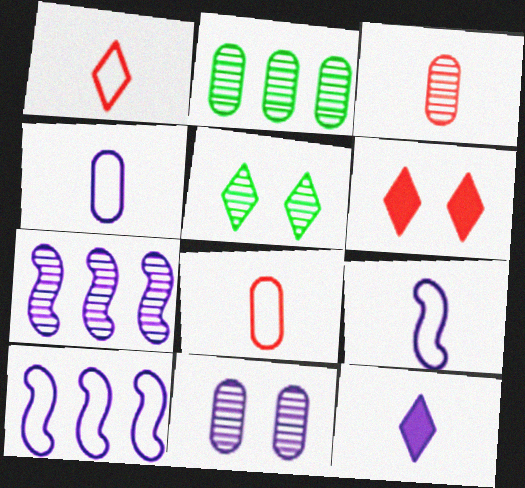[[2, 3, 11], 
[2, 6, 9], 
[3, 5, 7], 
[10, 11, 12]]